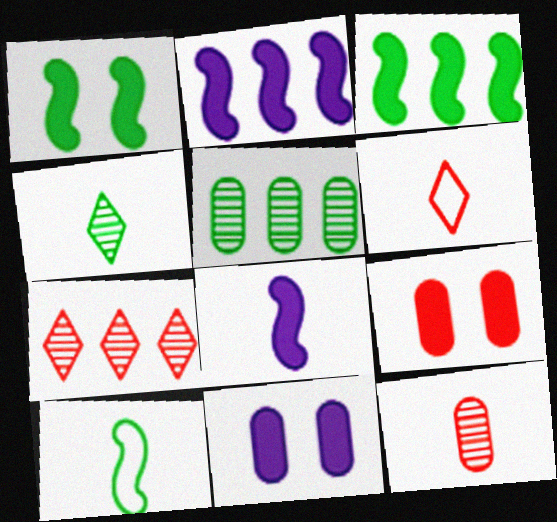[[7, 10, 11]]